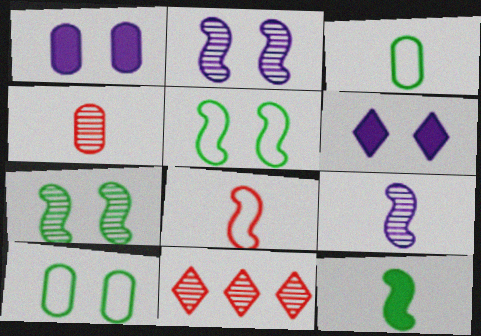[[8, 9, 12]]